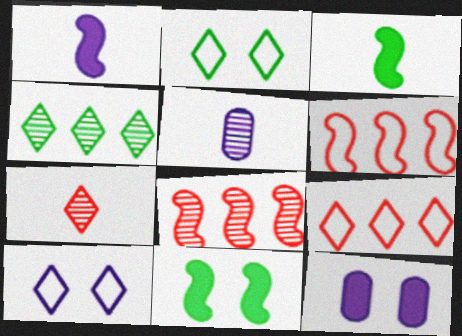[[5, 9, 11]]